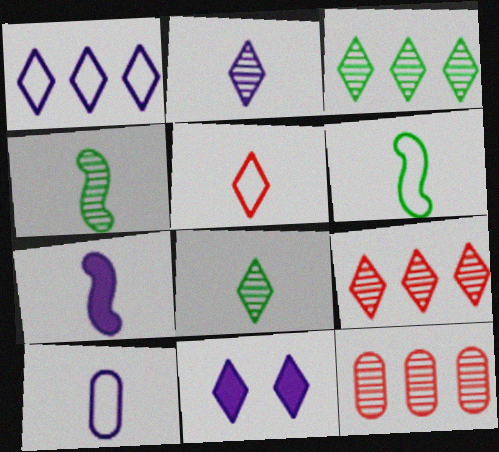[[1, 2, 11], 
[2, 7, 10], 
[3, 5, 11], 
[5, 6, 10], 
[6, 11, 12]]